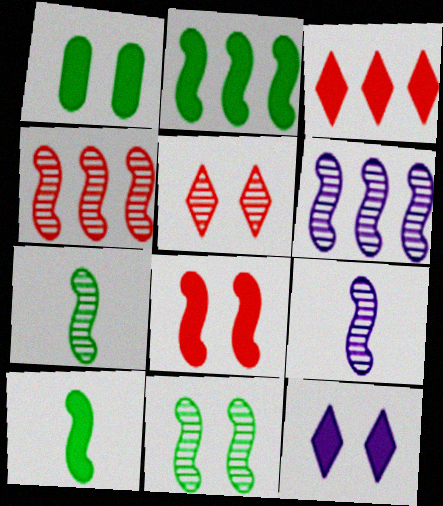[[1, 8, 12], 
[4, 9, 11]]